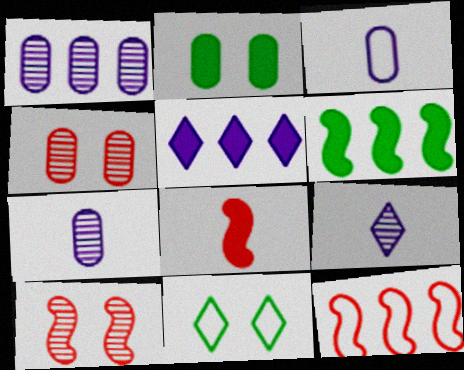[[1, 8, 11], 
[2, 5, 8], 
[2, 9, 12], 
[3, 11, 12], 
[8, 10, 12]]